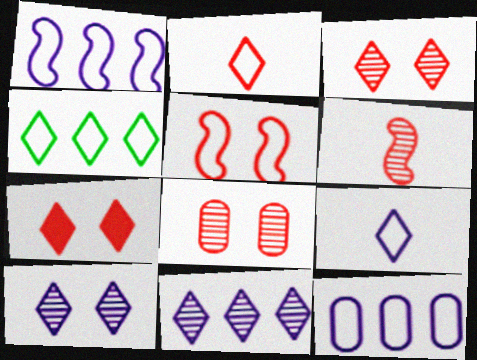[[5, 7, 8]]